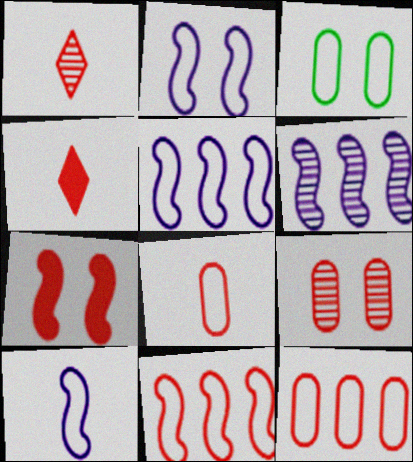[[1, 7, 12], 
[2, 5, 10], 
[3, 4, 6], 
[4, 9, 11]]